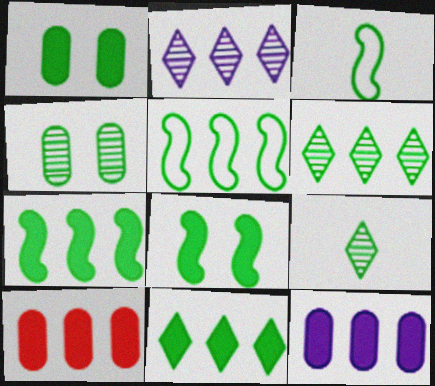[[1, 3, 6], 
[1, 5, 9], 
[2, 5, 10], 
[3, 4, 11]]